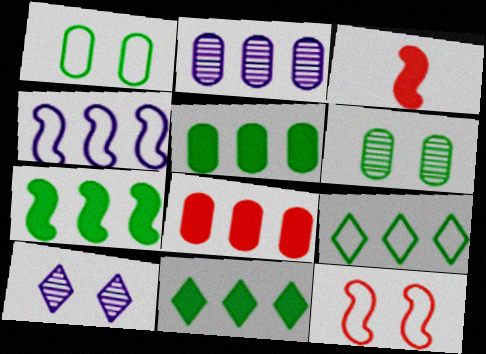[[5, 7, 11]]